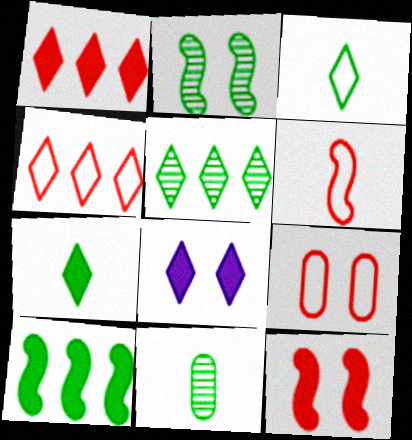[[1, 7, 8], 
[2, 5, 11], 
[2, 8, 9], 
[4, 6, 9]]